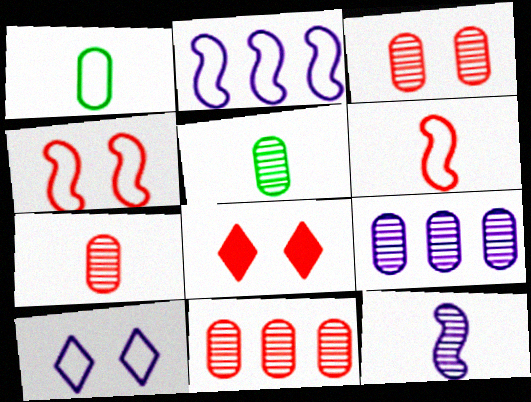[[2, 5, 8], 
[3, 4, 8], 
[3, 5, 9], 
[3, 7, 11], 
[6, 8, 11]]